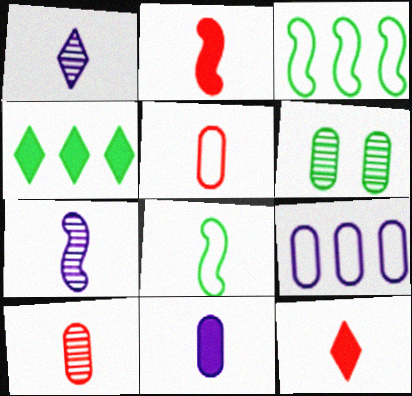[[2, 7, 8], 
[4, 6, 8]]